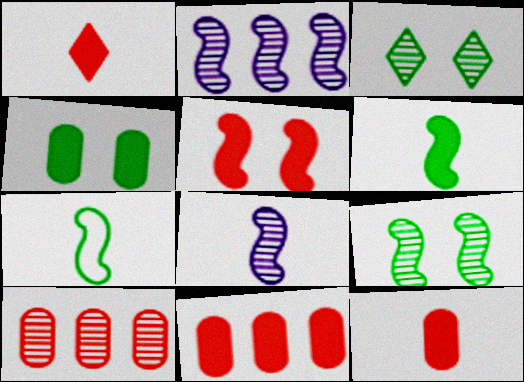[[1, 5, 11], 
[2, 5, 7], 
[3, 8, 10]]